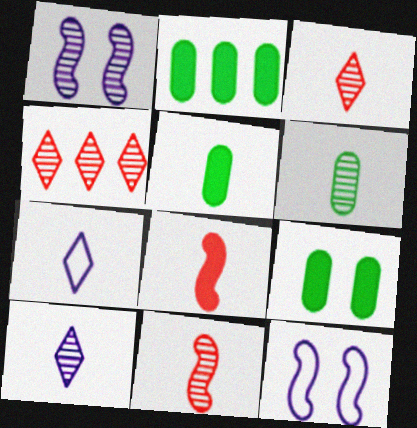[[1, 4, 6], 
[2, 3, 12], 
[2, 5, 9], 
[4, 5, 12], 
[5, 7, 11], 
[6, 7, 8], 
[6, 10, 11]]